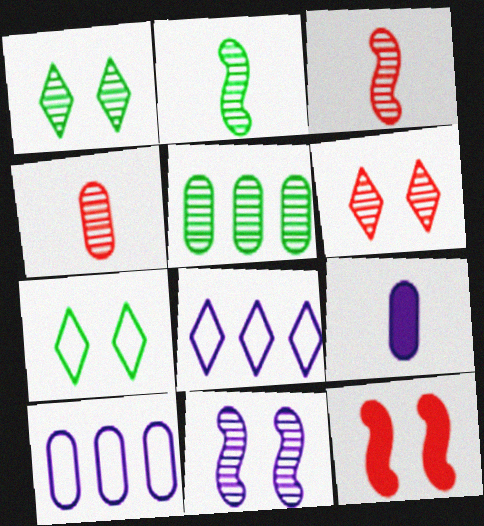[[1, 2, 5], 
[8, 9, 11]]